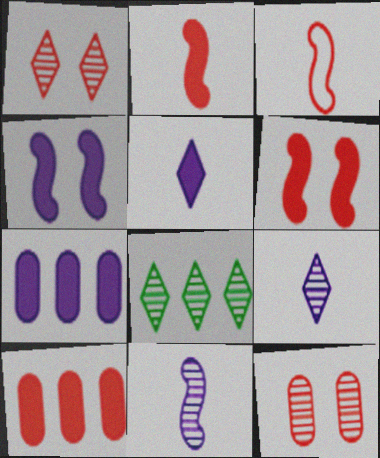[[1, 3, 10], 
[1, 8, 9], 
[4, 5, 7], 
[8, 11, 12]]